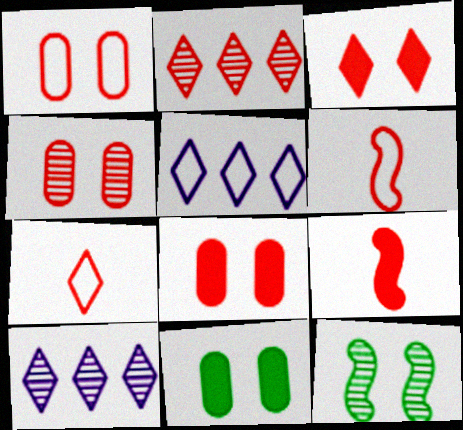[[1, 2, 9], 
[1, 4, 8], 
[2, 3, 7], 
[2, 6, 8], 
[6, 10, 11]]